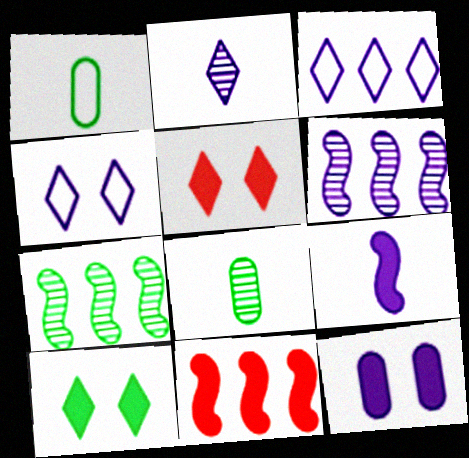[[1, 5, 6], 
[1, 7, 10], 
[4, 8, 11]]